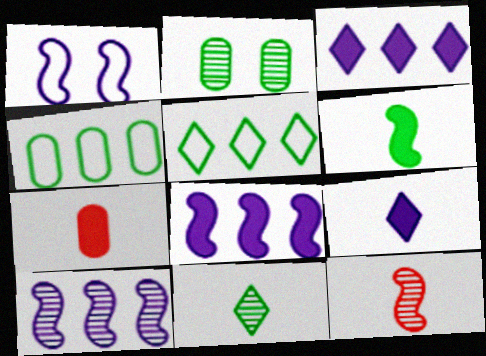[[2, 5, 6], 
[6, 7, 9]]